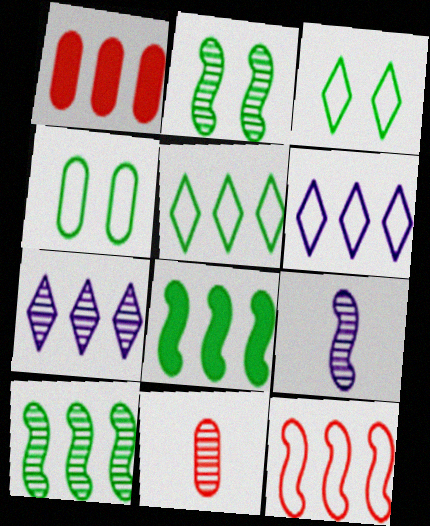[[1, 3, 9], 
[1, 6, 10], 
[2, 7, 11]]